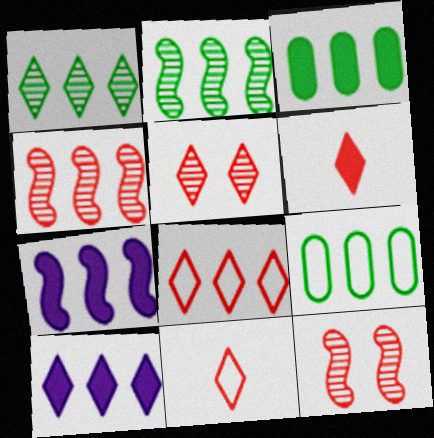[[1, 8, 10], 
[4, 9, 10], 
[5, 6, 8]]